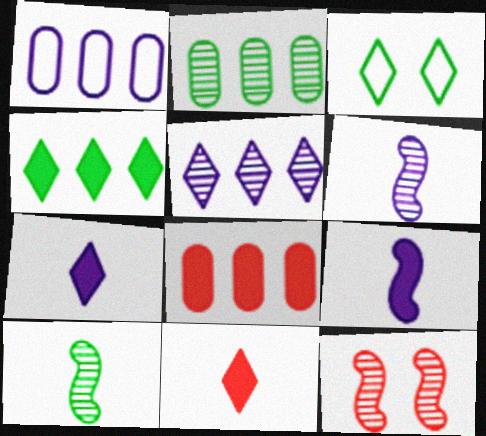[[1, 2, 8], 
[3, 5, 11], 
[3, 6, 8]]